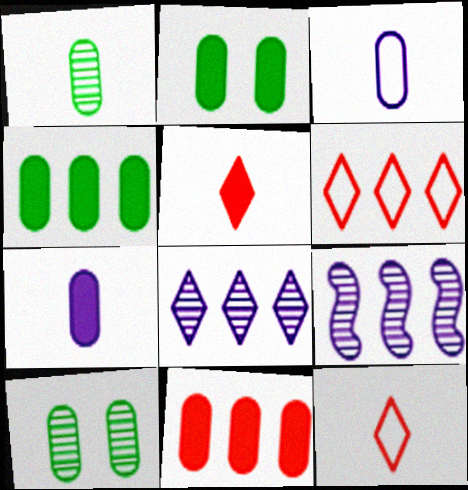[[2, 7, 11], 
[2, 9, 12], 
[3, 10, 11], 
[4, 6, 9]]